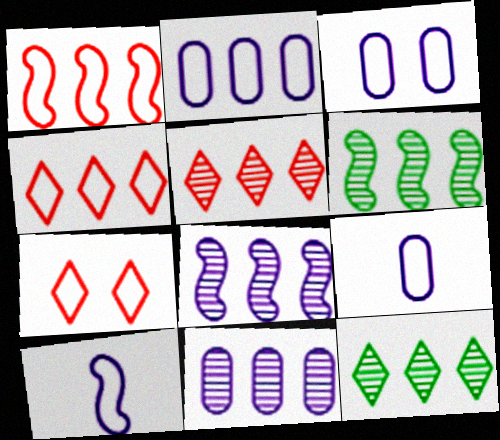[[2, 3, 9], 
[5, 6, 11]]